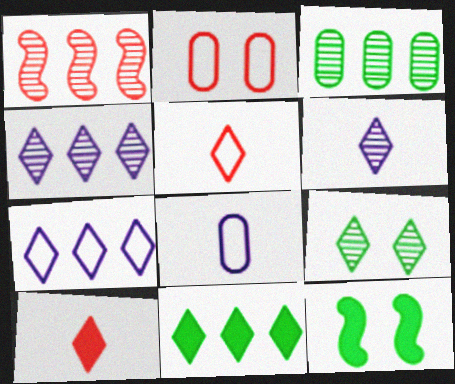[[1, 2, 10], 
[1, 3, 4], 
[7, 9, 10]]